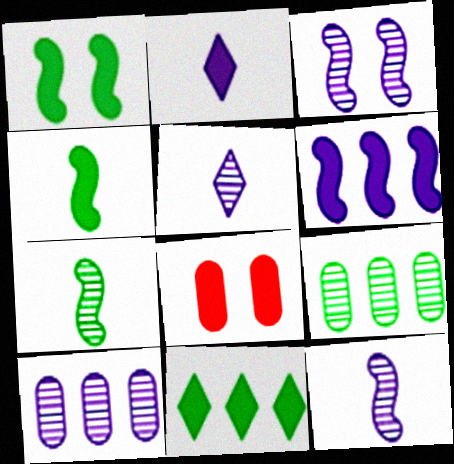[[3, 5, 10]]